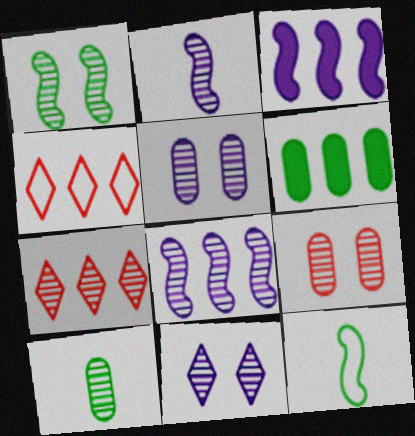[[1, 9, 11], 
[4, 6, 8]]